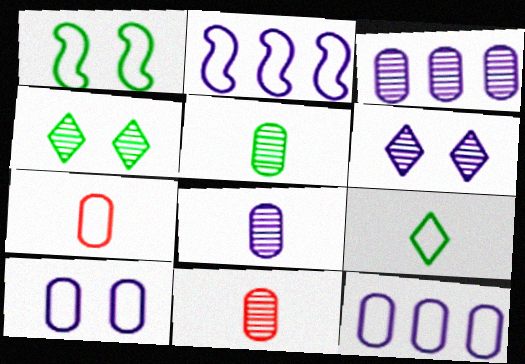[[5, 8, 11]]